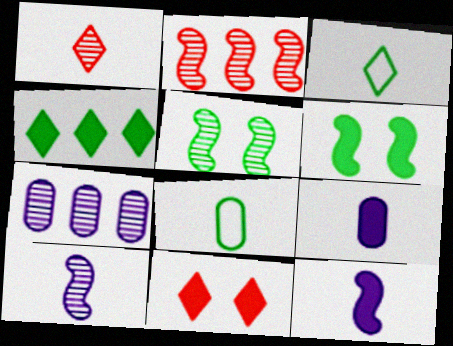[[1, 5, 7], 
[1, 8, 12], 
[2, 5, 10], 
[4, 5, 8]]